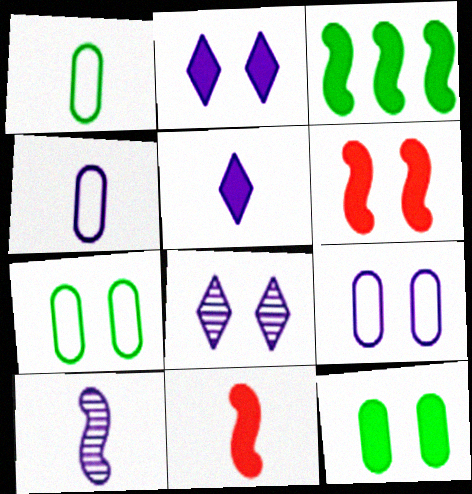[[2, 6, 12], 
[4, 5, 10], 
[6, 7, 8]]